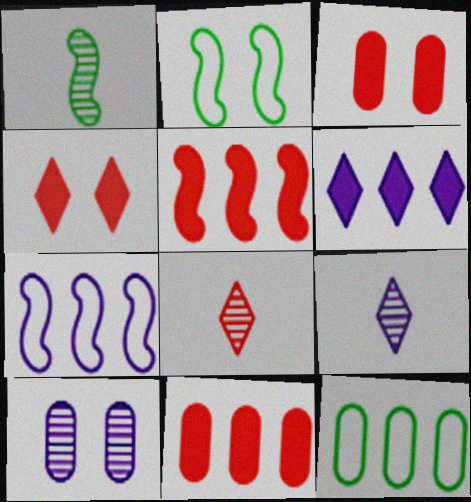[[2, 4, 10], 
[2, 9, 11]]